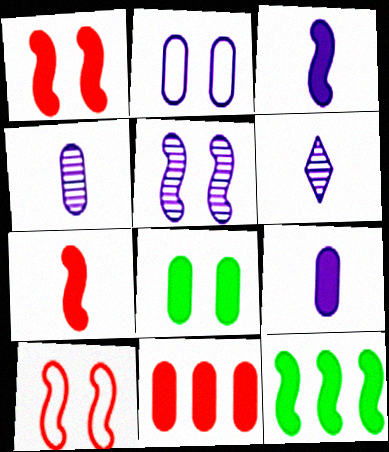[[1, 3, 12], 
[8, 9, 11]]